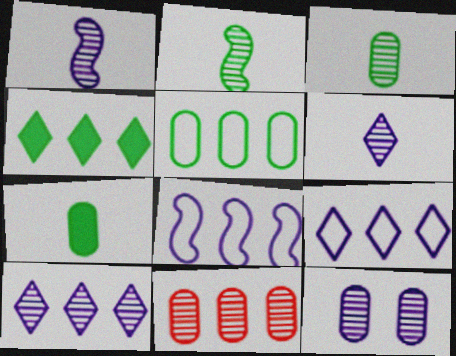[[1, 10, 12], 
[3, 11, 12], 
[4, 8, 11]]